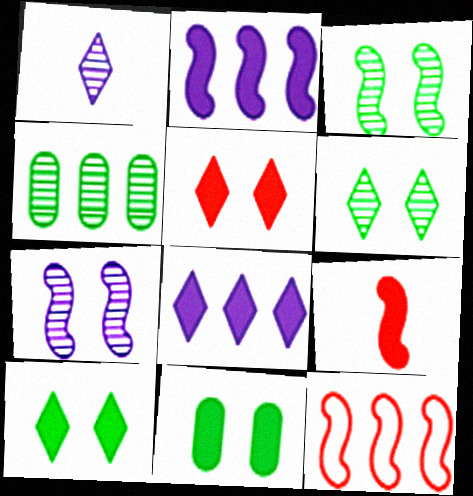[[1, 11, 12], 
[4, 8, 12], 
[8, 9, 11]]